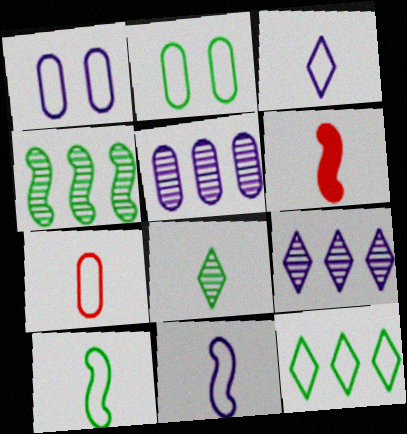[[2, 6, 9], 
[2, 10, 12], 
[3, 7, 10]]